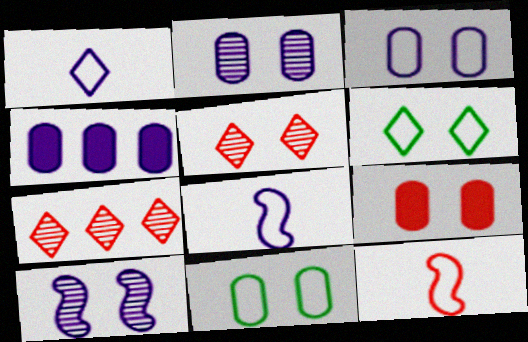[[1, 4, 10], 
[2, 9, 11], 
[6, 9, 10], 
[7, 9, 12]]